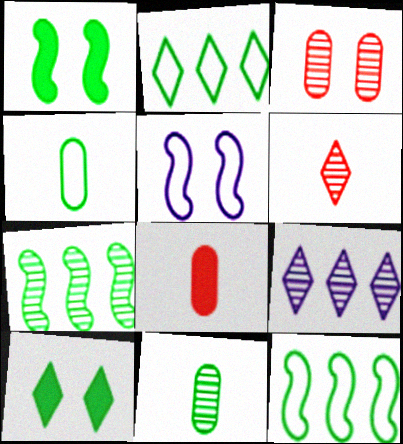[[1, 2, 11], 
[3, 5, 10], 
[4, 7, 10], 
[10, 11, 12]]